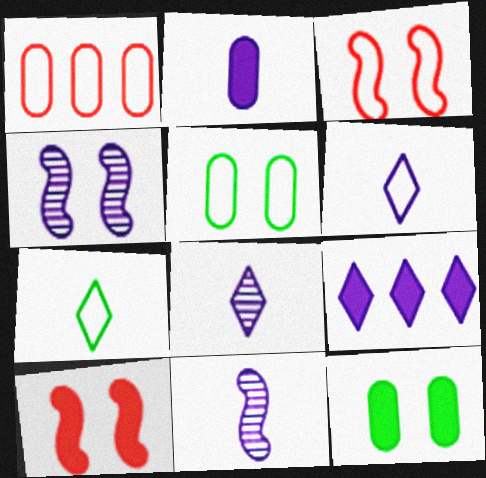[[2, 6, 11]]